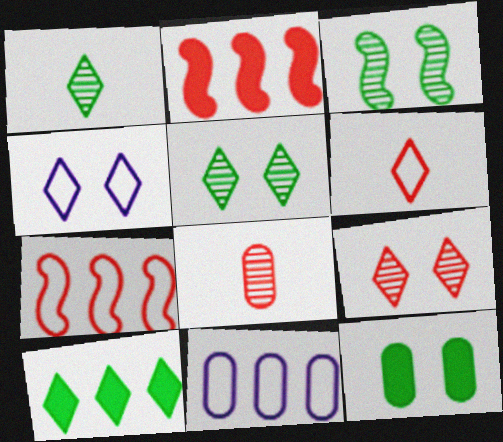[[8, 11, 12]]